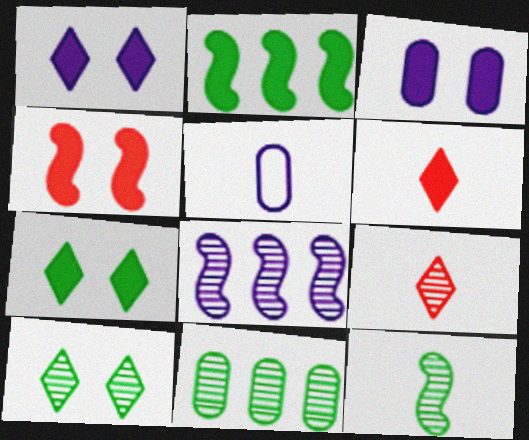[[1, 5, 8], 
[2, 3, 6], 
[3, 4, 7], 
[5, 6, 12], 
[10, 11, 12]]